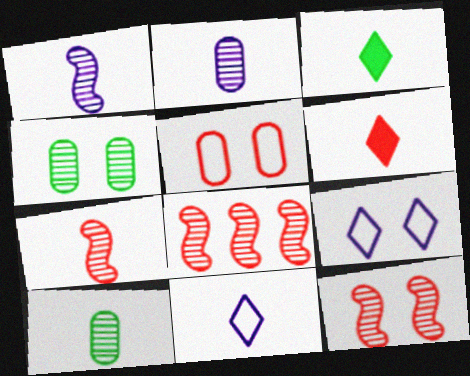[[5, 6, 8], 
[7, 8, 12]]